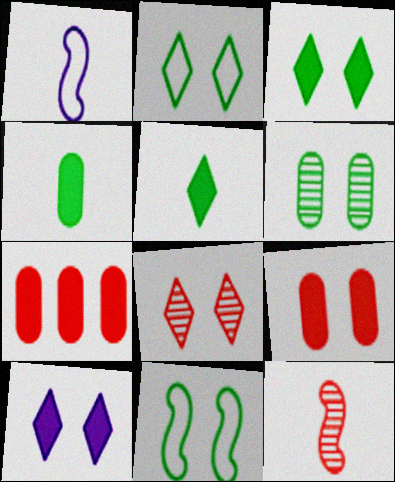[[2, 8, 10], 
[3, 6, 11]]